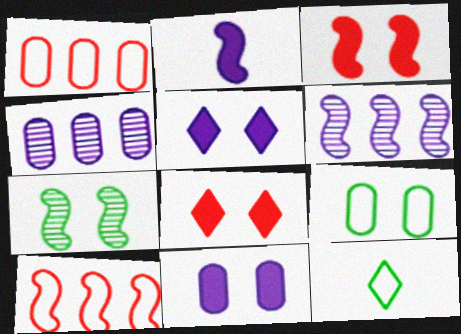[[2, 7, 10], 
[3, 4, 12]]